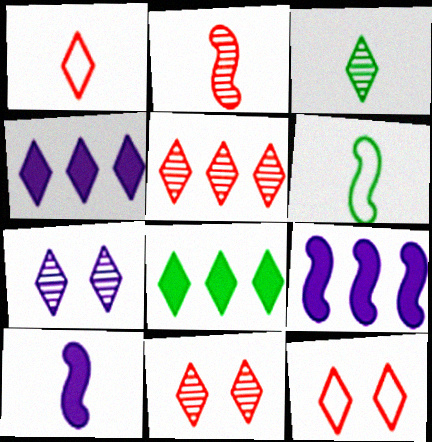[[1, 7, 8], 
[2, 6, 10], 
[3, 4, 12], 
[3, 5, 7]]